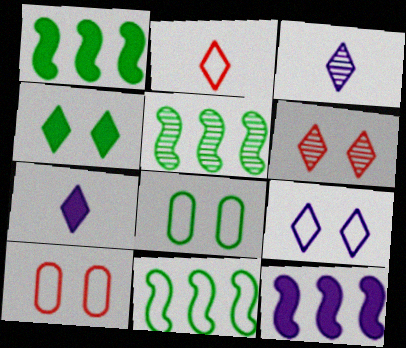[[1, 3, 10], 
[1, 5, 11], 
[4, 6, 9], 
[5, 7, 10]]